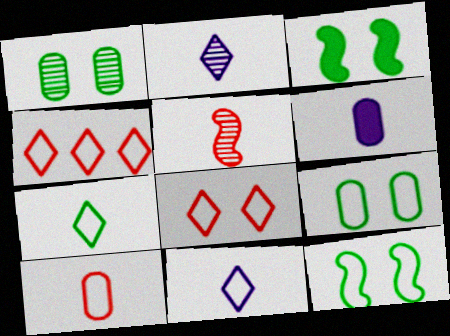[[5, 6, 7]]